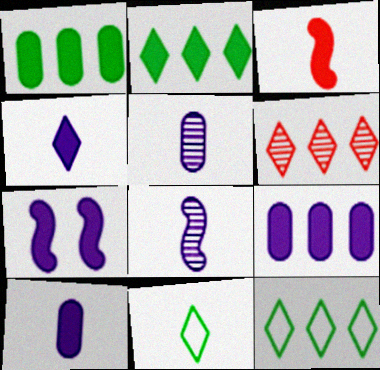[[3, 5, 11], 
[4, 7, 9]]